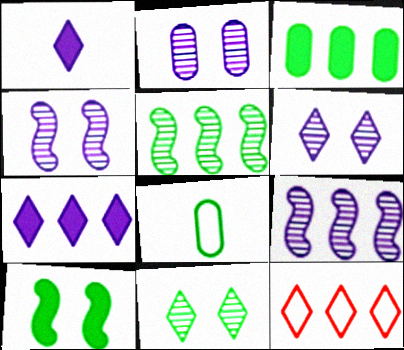[[1, 11, 12], 
[2, 4, 6], 
[3, 9, 12]]